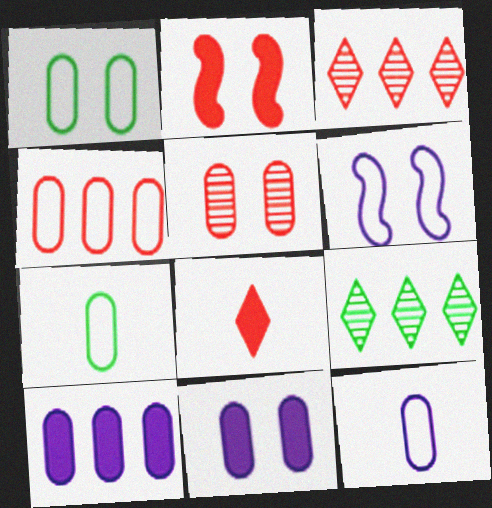[[1, 4, 12], 
[1, 5, 11], 
[2, 9, 12], 
[5, 7, 10]]